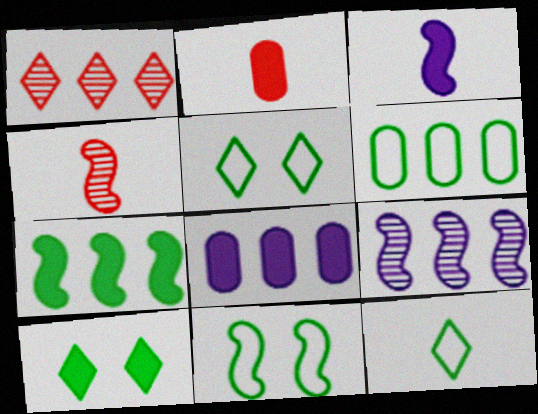[[2, 5, 9], 
[4, 5, 8], 
[6, 11, 12]]